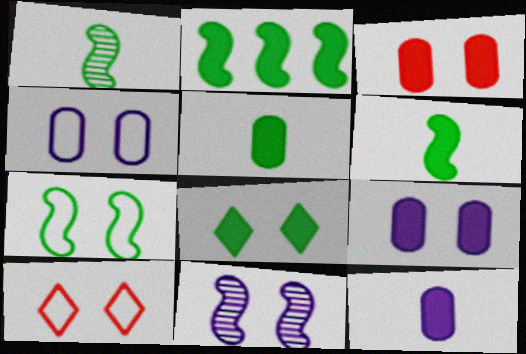[[1, 2, 7], 
[2, 5, 8], 
[4, 7, 10]]